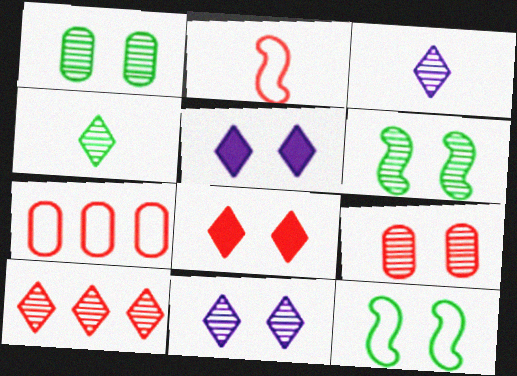[[4, 10, 11], 
[5, 9, 12], 
[6, 9, 11]]